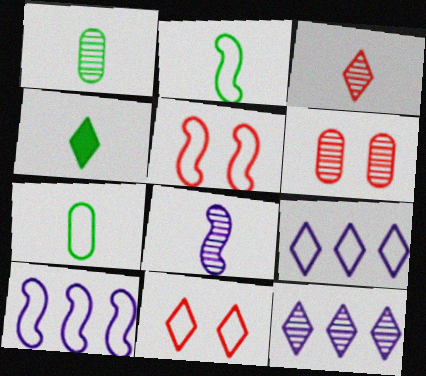[[1, 2, 4], 
[1, 3, 8], 
[2, 5, 10], 
[4, 6, 10], 
[4, 11, 12], 
[5, 7, 9], 
[7, 10, 11]]